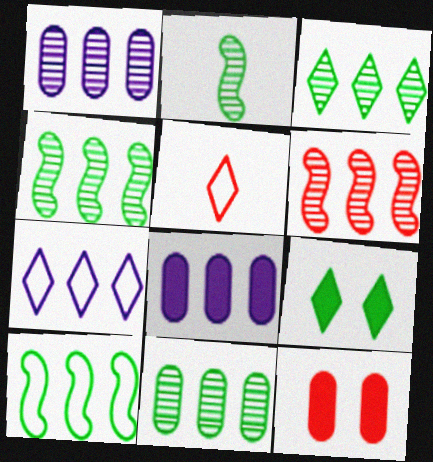[[1, 3, 6], 
[2, 7, 12], 
[3, 4, 11], 
[5, 6, 12]]